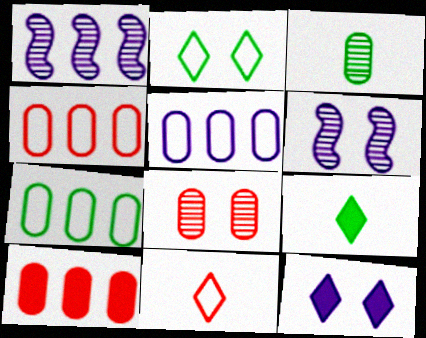[[4, 5, 7], 
[4, 6, 9]]